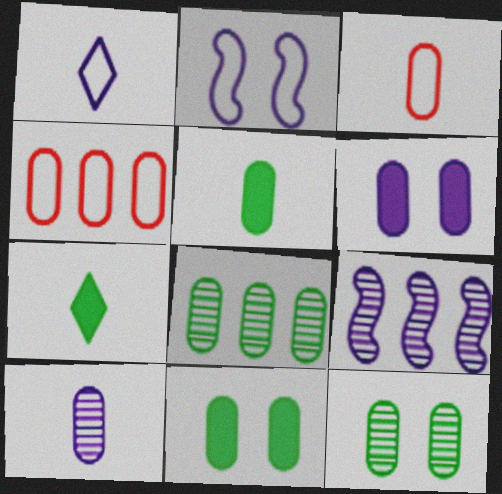[[1, 6, 9], 
[3, 5, 10], 
[3, 6, 8], 
[4, 10, 11]]